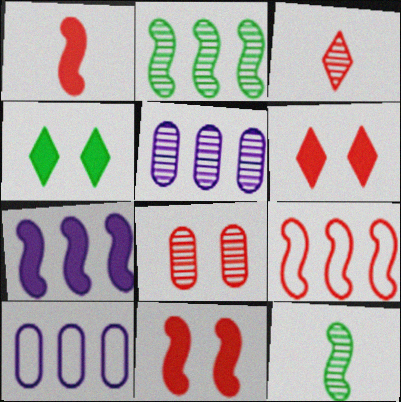[[2, 7, 9], 
[6, 10, 12]]